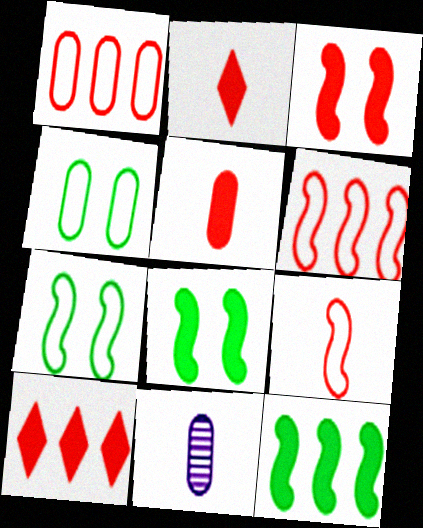[[3, 5, 10], 
[7, 10, 11]]